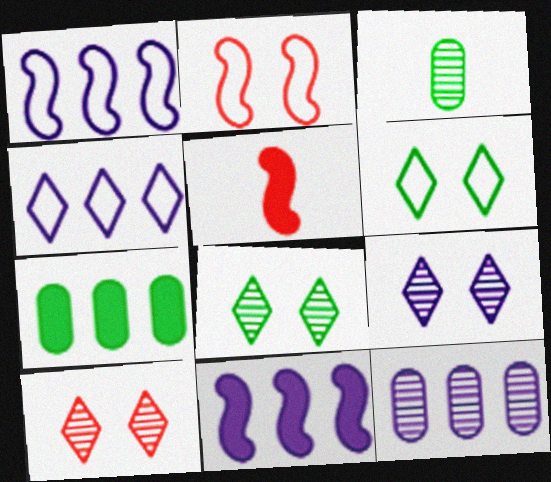[[4, 11, 12], 
[5, 6, 12], 
[8, 9, 10]]